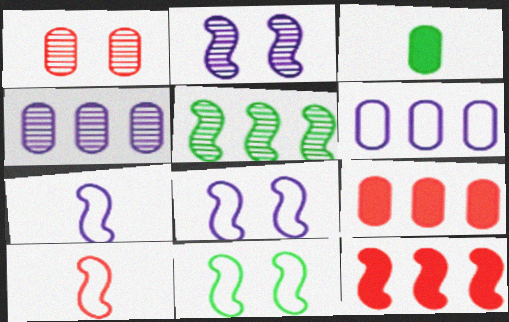[[1, 3, 6]]